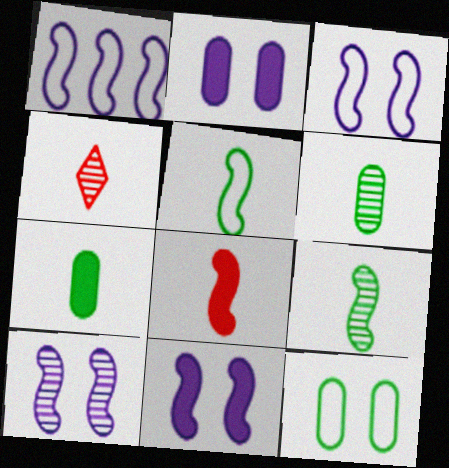[[3, 10, 11]]